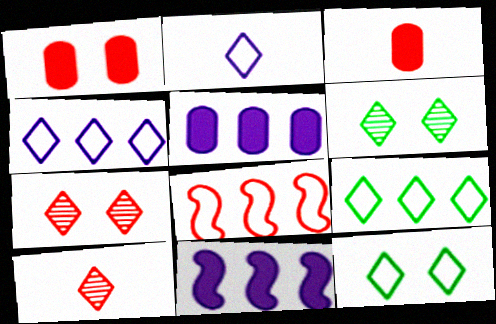[[1, 8, 10], 
[3, 7, 8]]